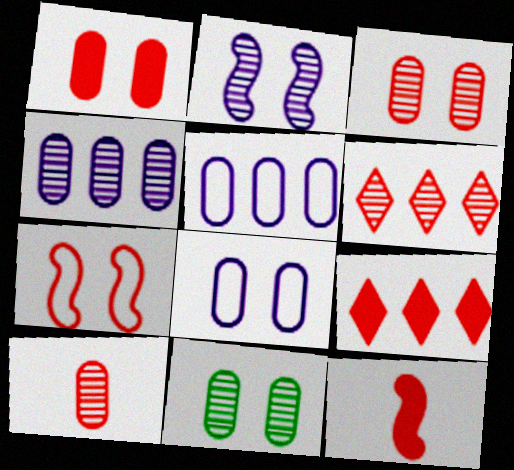[[1, 8, 11], 
[1, 9, 12], 
[4, 10, 11], 
[7, 9, 10]]